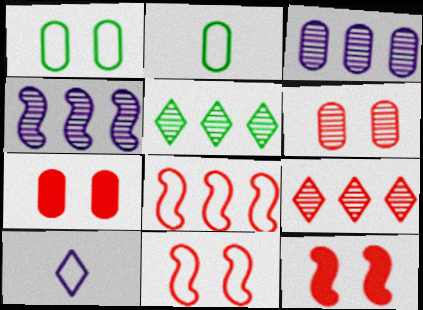[[1, 8, 10], 
[2, 3, 7]]